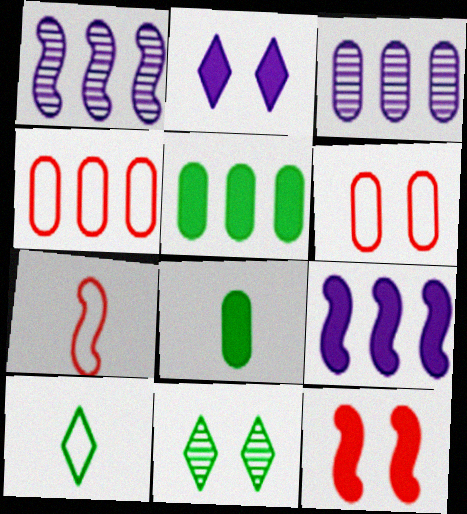[[3, 4, 5], 
[3, 6, 8], 
[3, 10, 12]]